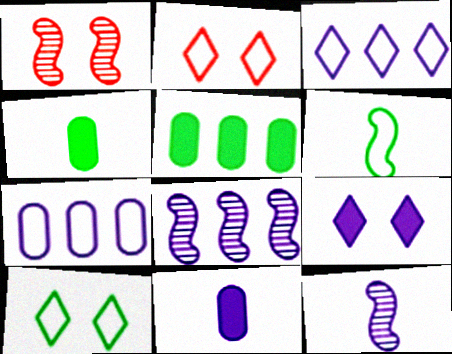[[1, 3, 4], 
[2, 4, 8], 
[2, 5, 12], 
[2, 6, 7], 
[7, 9, 12]]